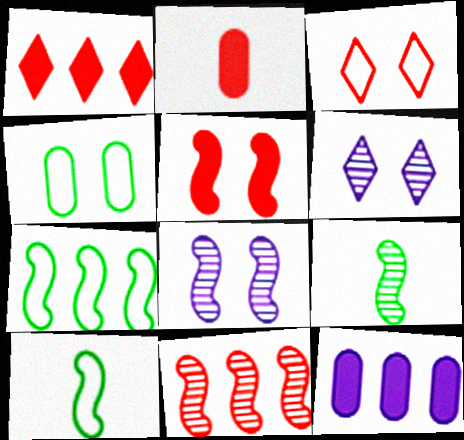[[1, 2, 5], 
[2, 3, 11], 
[2, 6, 7], 
[3, 9, 12], 
[4, 5, 6], 
[8, 9, 11]]